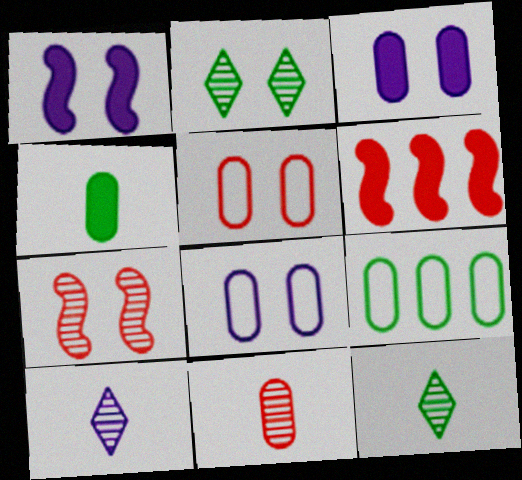[[1, 2, 5], 
[3, 9, 11], 
[6, 8, 12]]